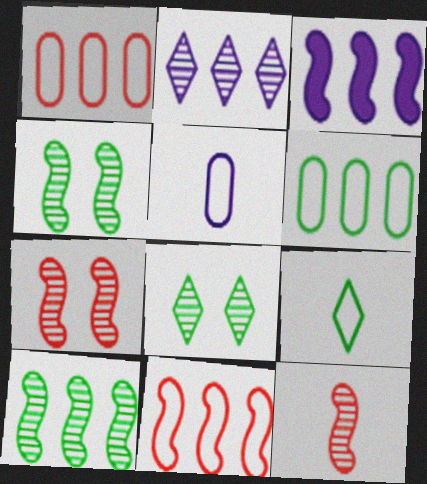[[3, 10, 11]]